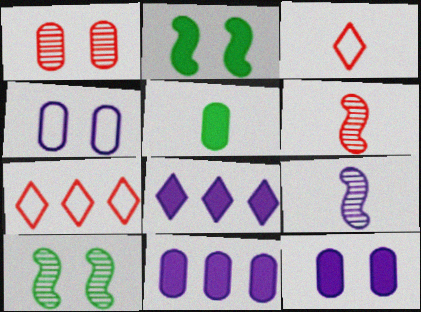[[3, 5, 9], 
[3, 10, 11], 
[4, 8, 9]]